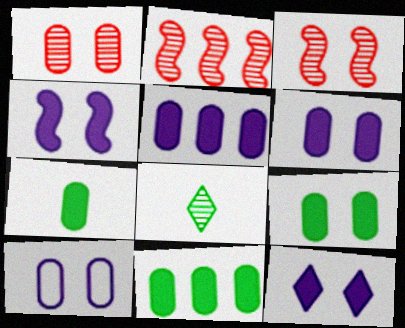[[1, 9, 10], 
[4, 6, 12], 
[7, 9, 11]]